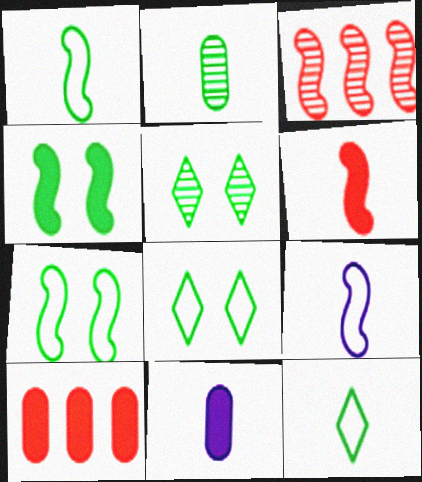[[3, 4, 9], 
[3, 8, 11], 
[5, 9, 10]]